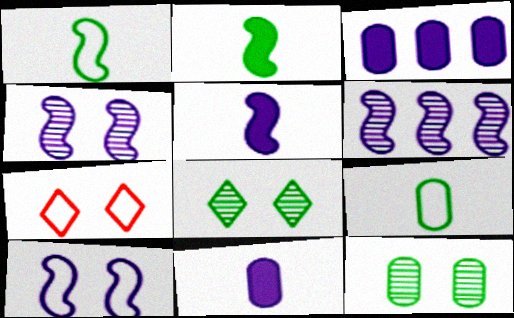[[5, 6, 10]]